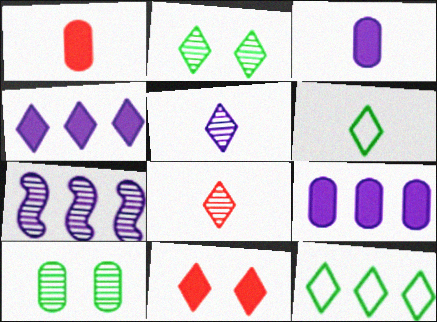[[5, 11, 12], 
[7, 8, 10]]